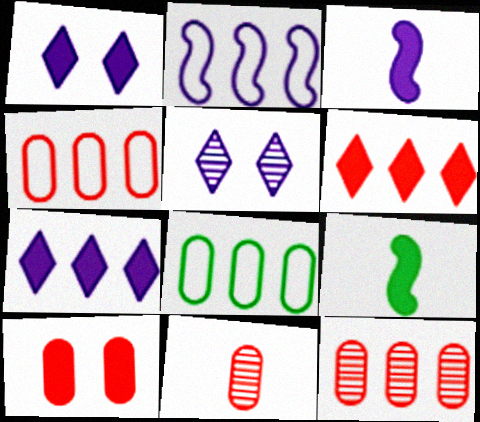[[4, 5, 9], 
[4, 10, 11], 
[7, 9, 10]]